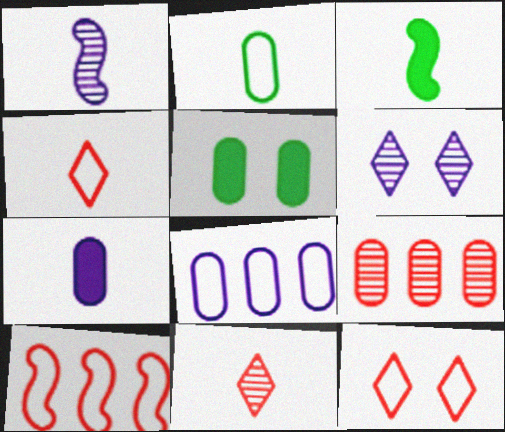[]